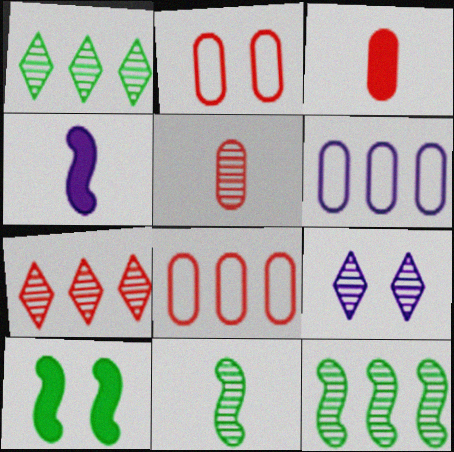[[1, 2, 4], 
[2, 9, 10], 
[4, 6, 9], 
[5, 9, 12]]